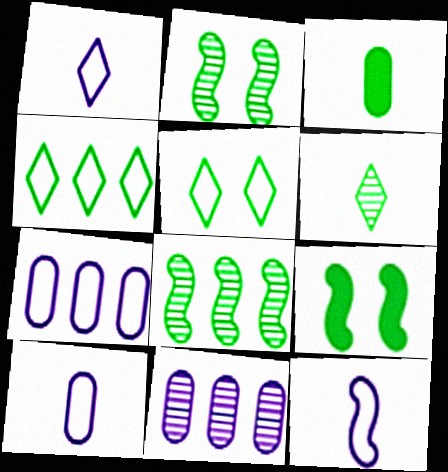[[1, 10, 12], 
[2, 3, 4], 
[3, 5, 8]]